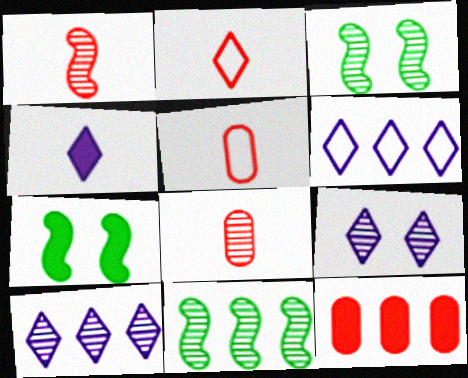[[3, 8, 10], 
[4, 6, 9], 
[4, 7, 12], 
[5, 7, 10], 
[6, 7, 8], 
[6, 11, 12], 
[8, 9, 11]]